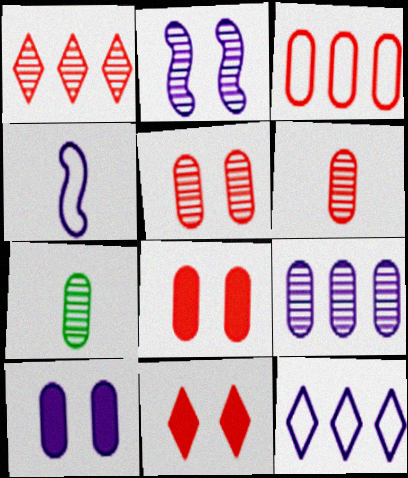[[1, 2, 7], 
[3, 6, 8], 
[3, 7, 10], 
[5, 7, 9]]